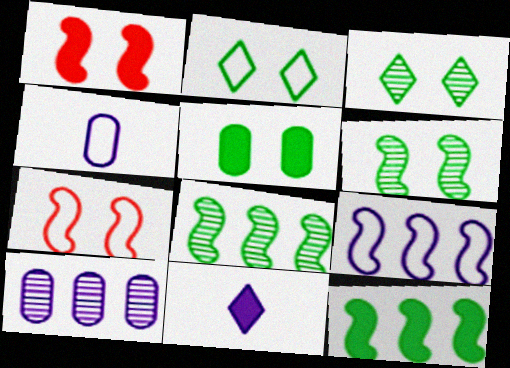[[2, 5, 6]]